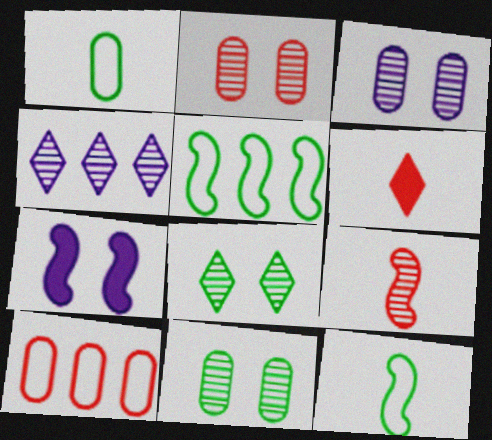[[2, 3, 11], 
[3, 5, 6], 
[4, 9, 11], 
[5, 7, 9]]